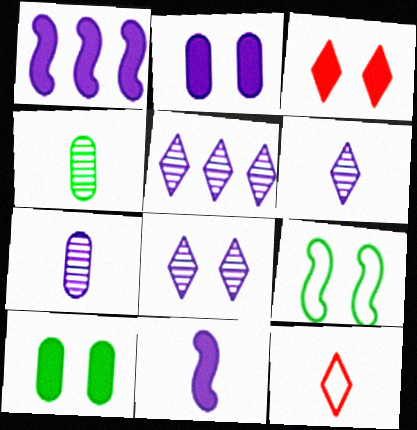[[4, 11, 12], 
[5, 6, 8]]